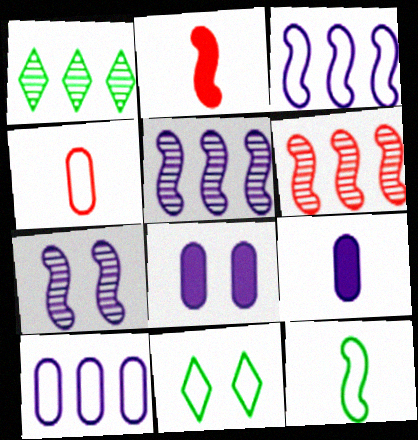[[3, 4, 11], 
[6, 9, 11]]